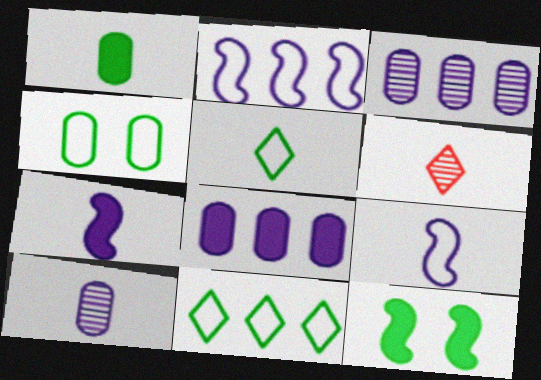[[1, 6, 9]]